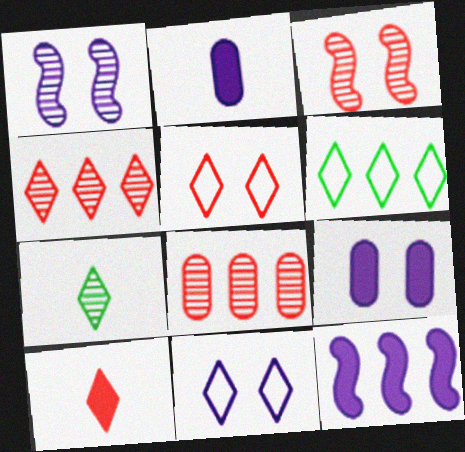[[1, 7, 8], 
[1, 9, 11], 
[2, 3, 6], 
[4, 5, 10], 
[6, 8, 12]]